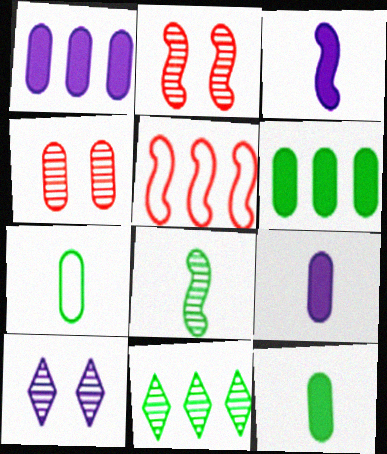[[1, 4, 7], 
[1, 5, 11], 
[5, 10, 12]]